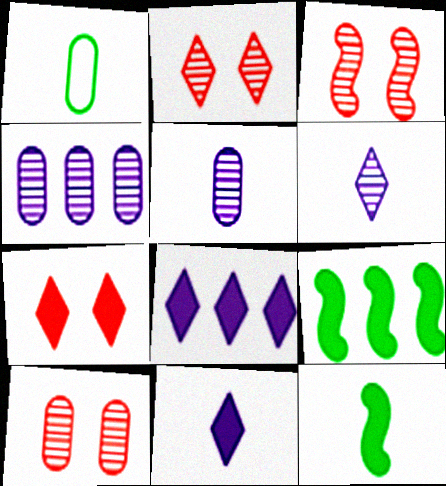[[1, 3, 8], 
[2, 3, 10]]